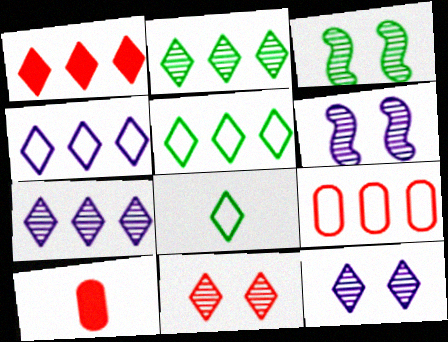[[1, 2, 4], 
[1, 5, 7], 
[1, 8, 12], 
[3, 4, 10], 
[5, 6, 10]]